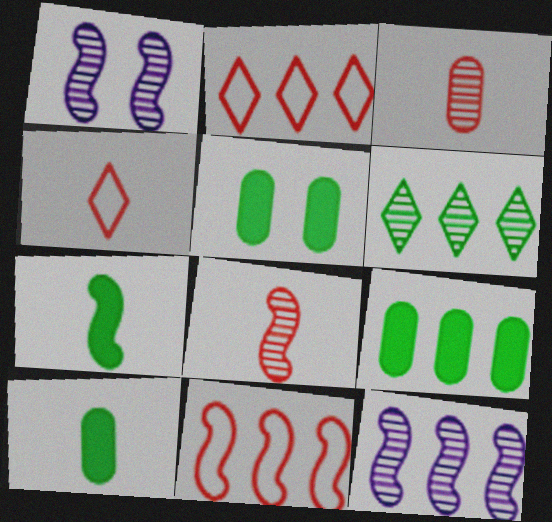[[1, 2, 10], 
[1, 3, 6], 
[1, 4, 9], 
[1, 7, 11], 
[2, 9, 12], 
[4, 5, 12], 
[5, 9, 10]]